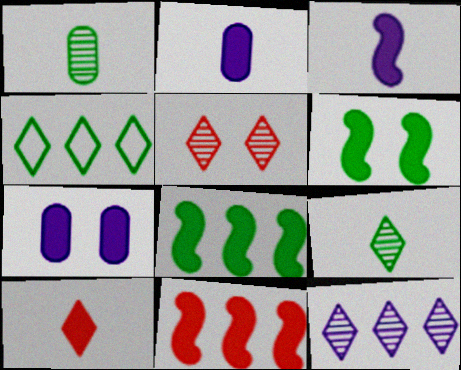[[1, 4, 6], 
[3, 6, 11], 
[5, 9, 12], 
[7, 8, 10]]